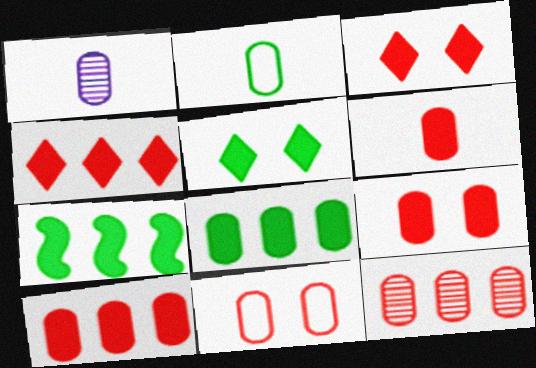[[1, 2, 6], 
[1, 8, 11], 
[6, 9, 10], 
[6, 11, 12]]